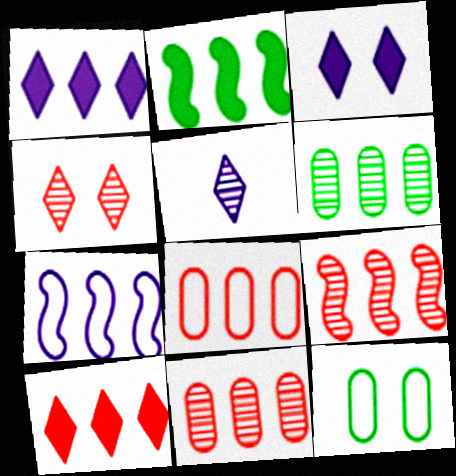[[2, 7, 9], 
[6, 7, 10], 
[8, 9, 10]]